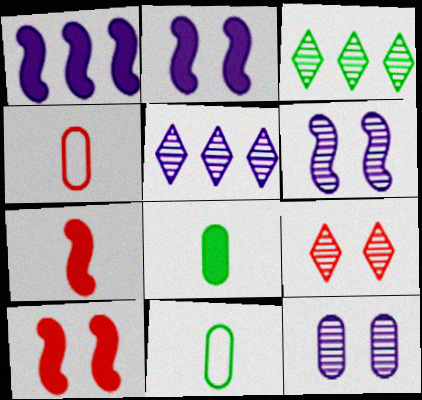[[1, 9, 11], 
[2, 3, 4], 
[5, 10, 11]]